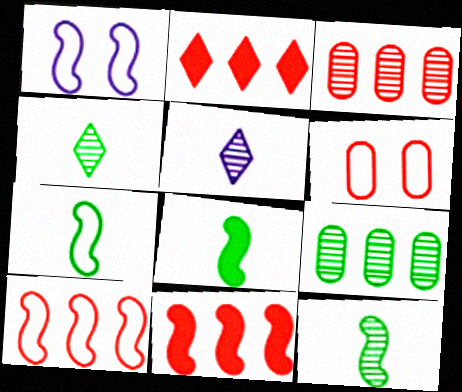[[1, 7, 10], 
[1, 11, 12], 
[2, 3, 10], 
[7, 8, 12]]